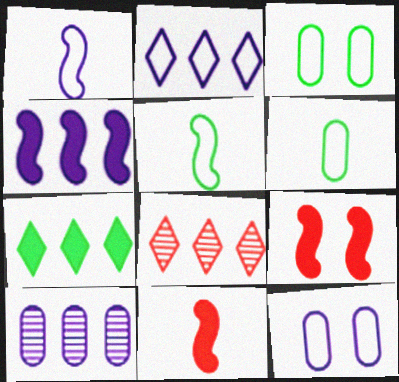[[1, 2, 12], 
[2, 4, 10], 
[2, 7, 8]]